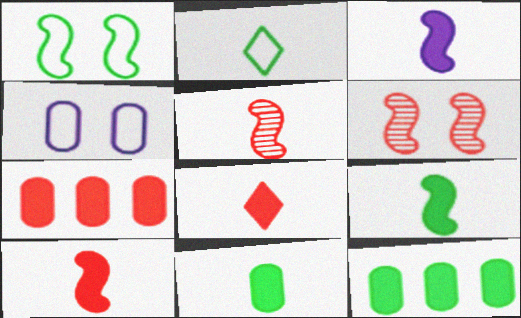[[3, 8, 11], 
[3, 9, 10]]